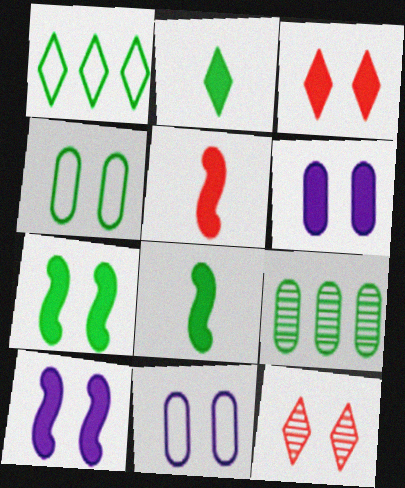[[3, 6, 7], 
[4, 10, 12], 
[7, 11, 12]]